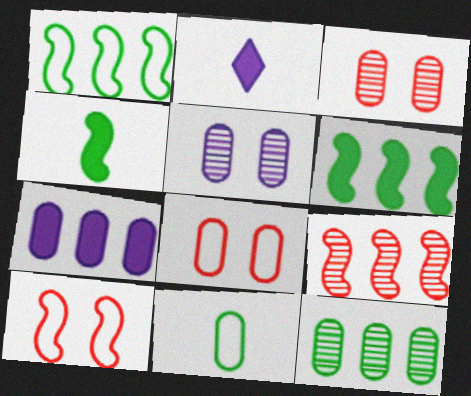[[1, 2, 3], 
[2, 10, 12], 
[3, 7, 11]]